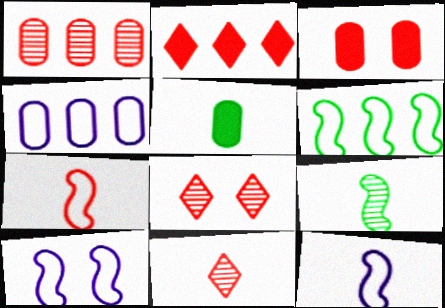[[5, 11, 12], 
[6, 7, 10]]